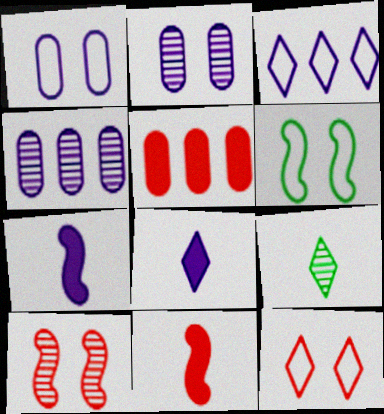[[1, 6, 12], 
[2, 3, 7], 
[4, 9, 10]]